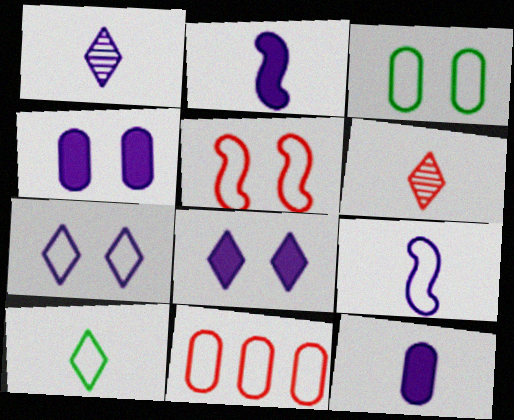[[1, 9, 12], 
[3, 5, 7]]